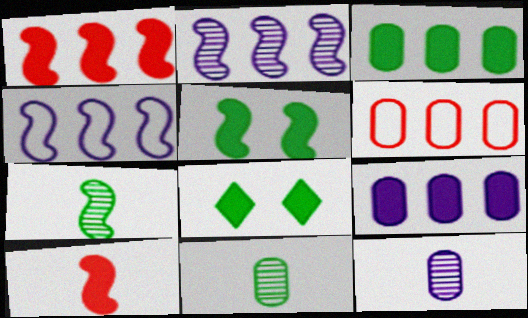[[8, 9, 10]]